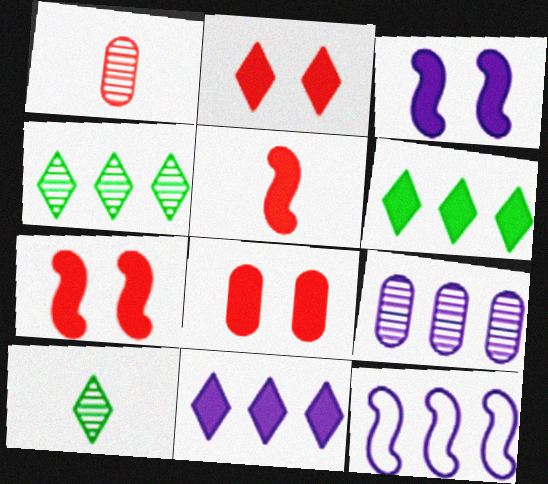[[2, 7, 8], 
[8, 10, 12], 
[9, 11, 12]]